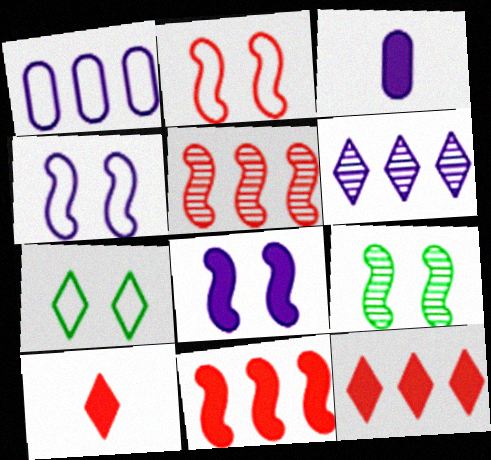[[1, 9, 10], 
[2, 8, 9], 
[3, 4, 6], 
[3, 5, 7], 
[6, 7, 10]]